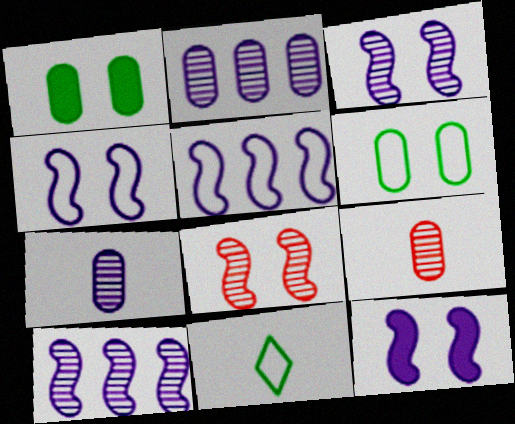[[3, 4, 12]]